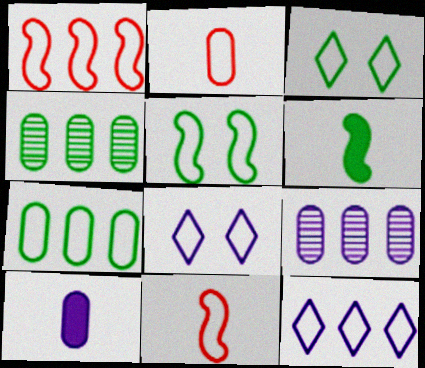[[1, 7, 12], 
[2, 5, 12], 
[3, 4, 6], 
[7, 8, 11]]